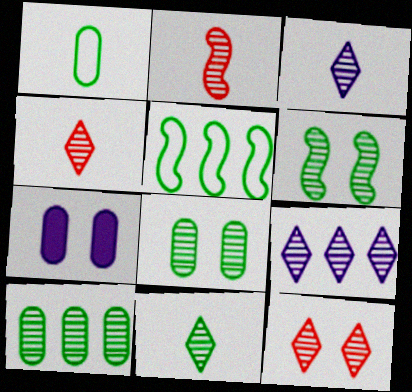[[2, 8, 9], 
[3, 4, 11], 
[4, 5, 7], 
[6, 10, 11], 
[9, 11, 12]]